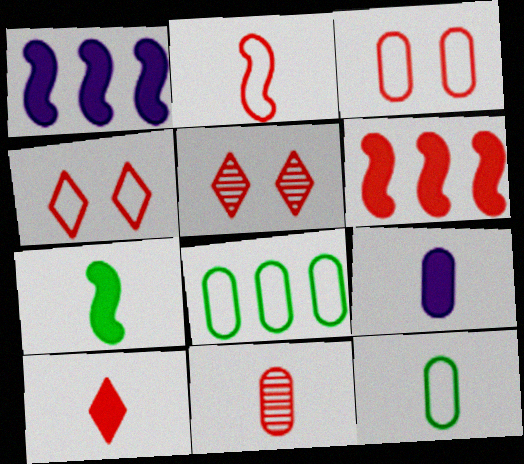[[1, 5, 12], 
[2, 10, 11], 
[4, 6, 11], 
[7, 9, 10], 
[9, 11, 12]]